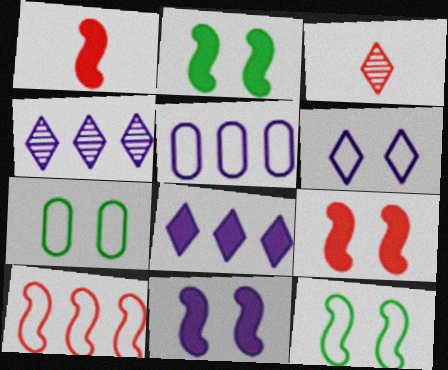[[1, 4, 7], 
[2, 3, 5], 
[2, 9, 11]]